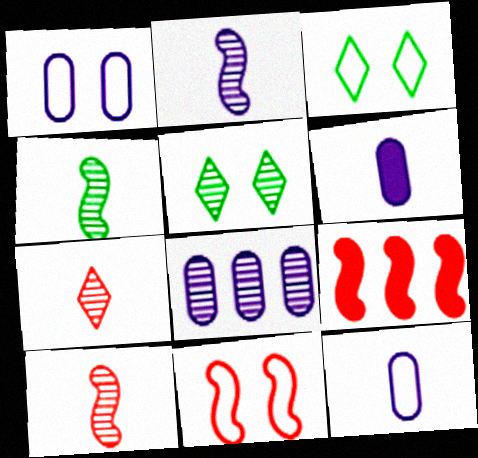[[1, 3, 11], 
[1, 6, 8], 
[2, 4, 10], 
[5, 8, 10], 
[5, 9, 12], 
[9, 10, 11]]